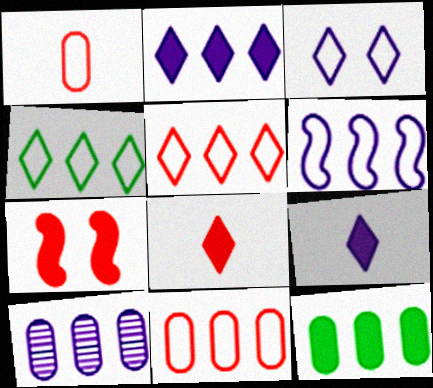[[2, 6, 10], 
[4, 6, 11], 
[7, 9, 12], 
[10, 11, 12]]